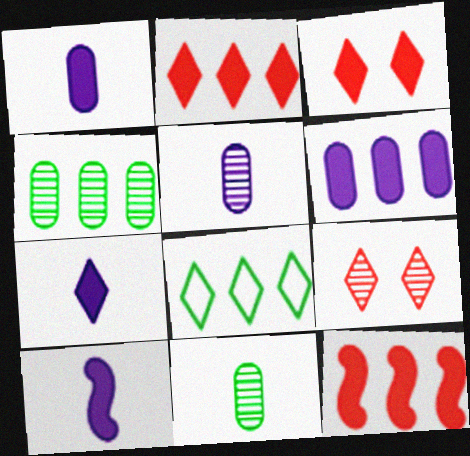[[1, 7, 10], 
[7, 8, 9]]